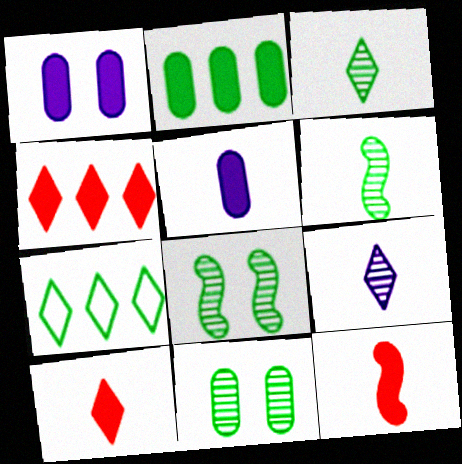[]